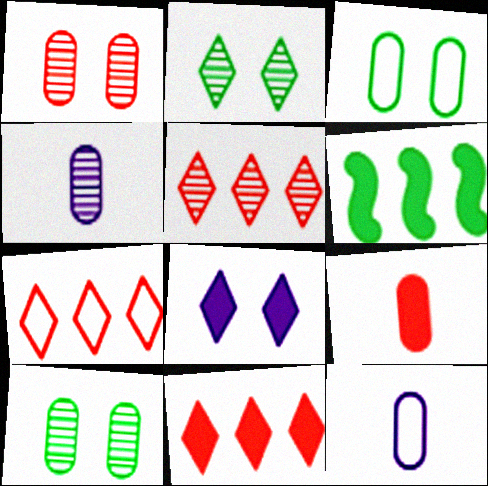[[5, 7, 11], 
[6, 8, 9]]